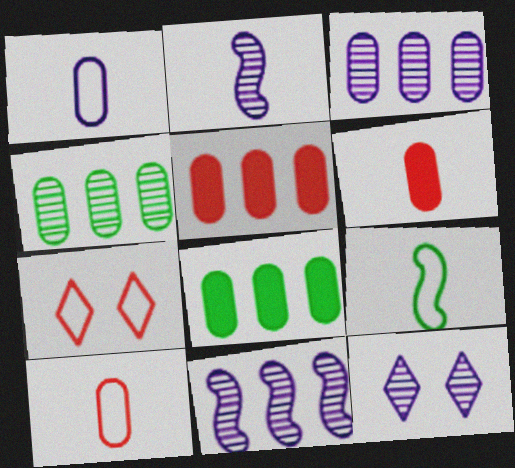[[2, 3, 12], 
[2, 7, 8], 
[5, 9, 12]]